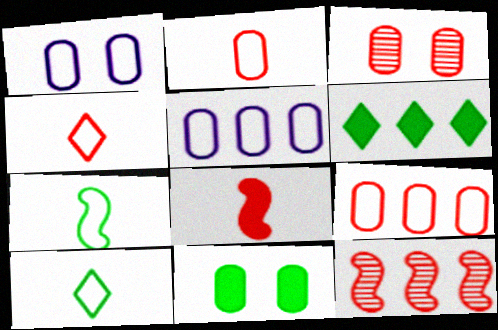[[1, 3, 11], 
[5, 6, 12]]